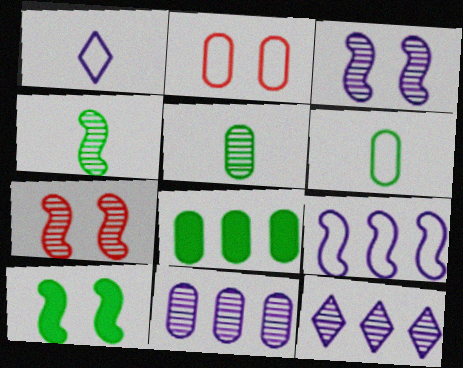[[1, 7, 8], 
[5, 7, 12]]